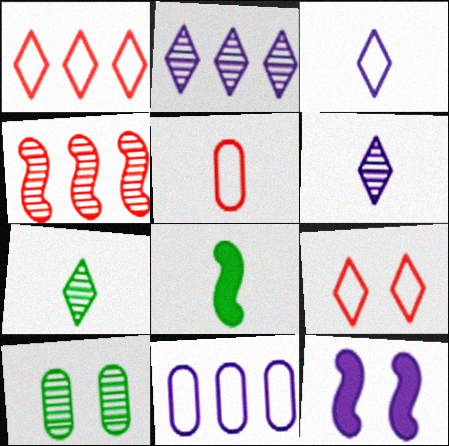[[4, 6, 10], 
[5, 6, 8], 
[6, 11, 12], 
[9, 10, 12]]